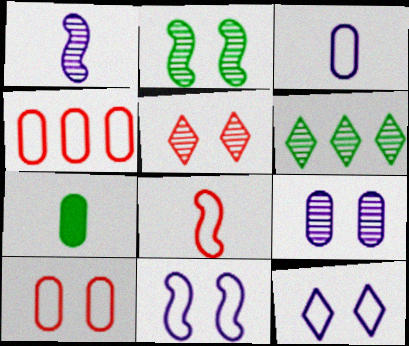[[2, 5, 9], 
[4, 7, 9]]